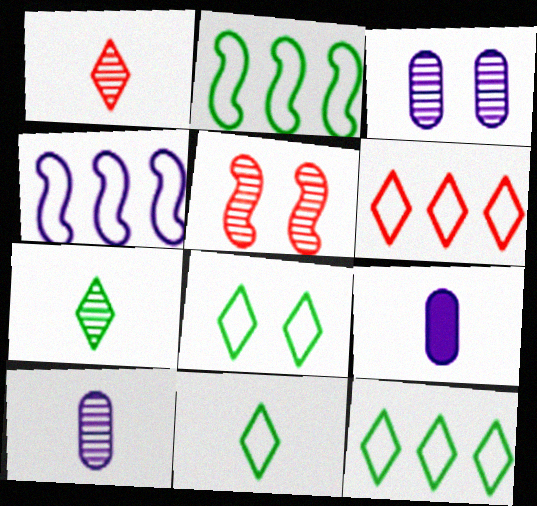[[5, 9, 12], 
[8, 11, 12]]